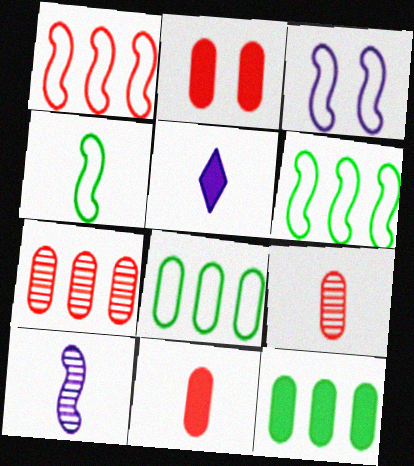[[1, 3, 4], 
[4, 5, 9]]